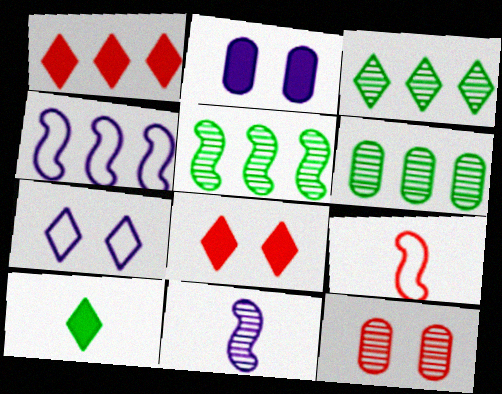[[1, 4, 6], 
[1, 9, 12], 
[2, 3, 9], 
[3, 5, 6], 
[3, 11, 12], 
[4, 10, 12]]